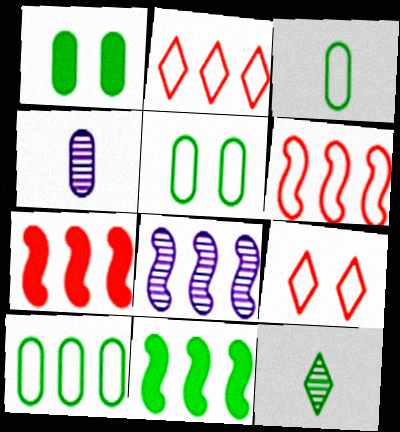[[3, 5, 10], 
[4, 9, 11], 
[5, 11, 12], 
[6, 8, 11]]